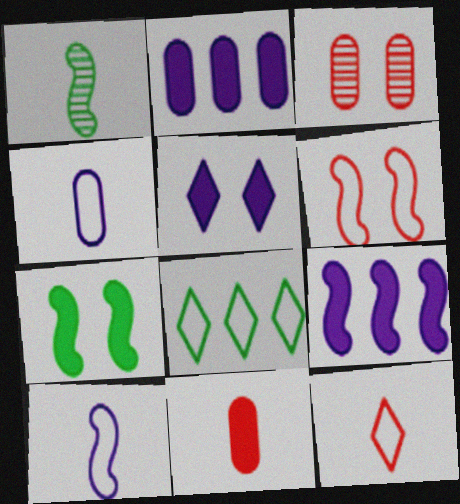[[1, 6, 9], 
[4, 6, 8]]